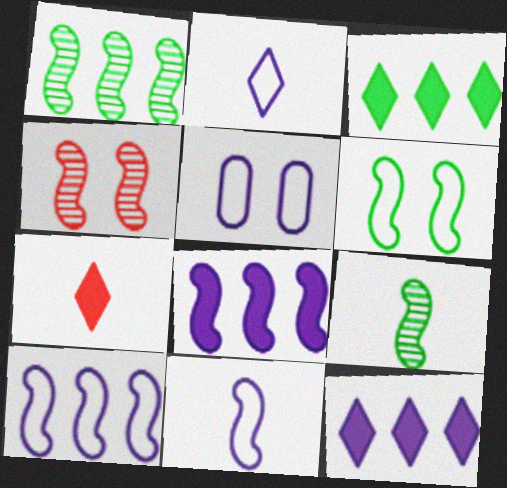[[1, 5, 7], 
[2, 5, 10]]